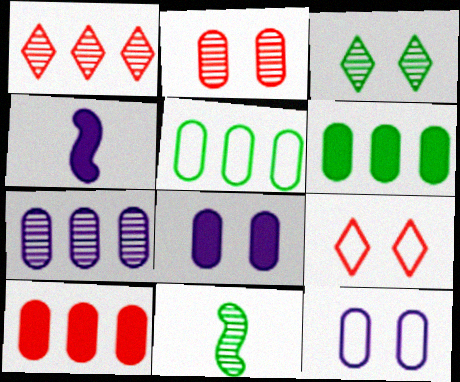[[5, 7, 10]]